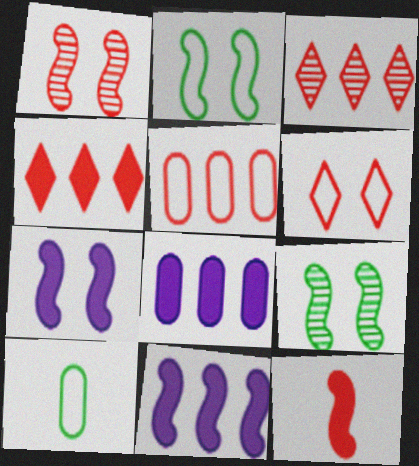[[1, 2, 7], 
[3, 7, 10]]